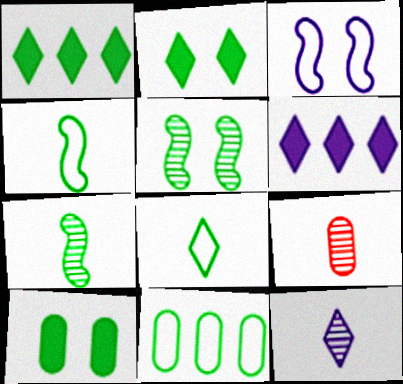[[1, 3, 9], 
[2, 7, 11], 
[7, 9, 12]]